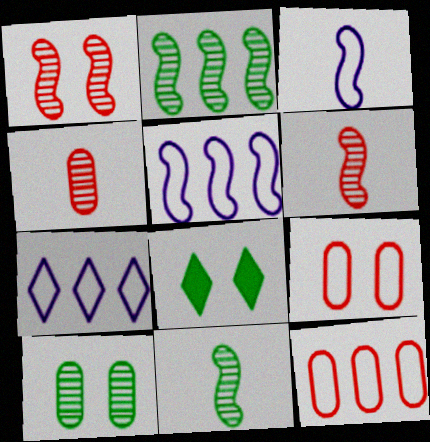[[4, 5, 8]]